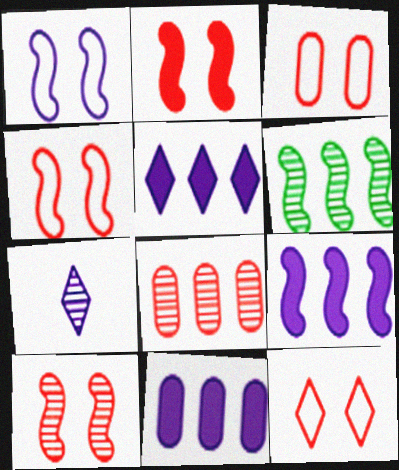[[1, 7, 11], 
[2, 4, 10], 
[3, 4, 12], 
[5, 9, 11]]